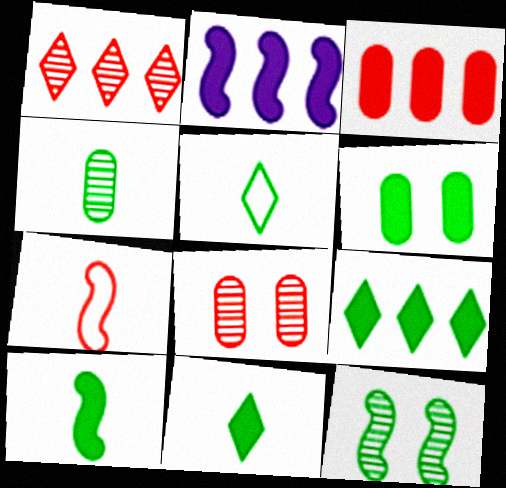[[2, 3, 9], 
[2, 5, 8], 
[2, 7, 12], 
[4, 5, 10], 
[6, 9, 10]]